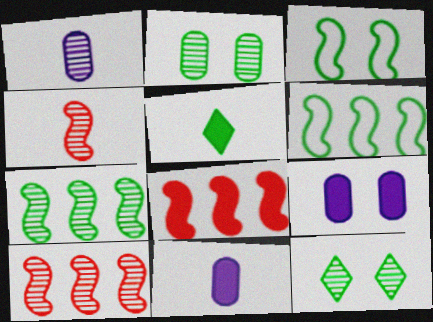[[1, 10, 12], 
[2, 5, 6], 
[5, 8, 9]]